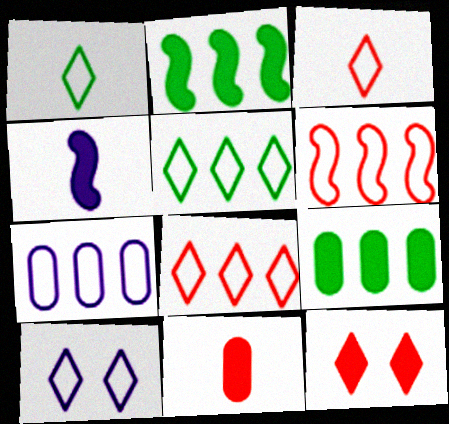[[1, 8, 10], 
[3, 5, 10], 
[4, 9, 12], 
[5, 6, 7]]